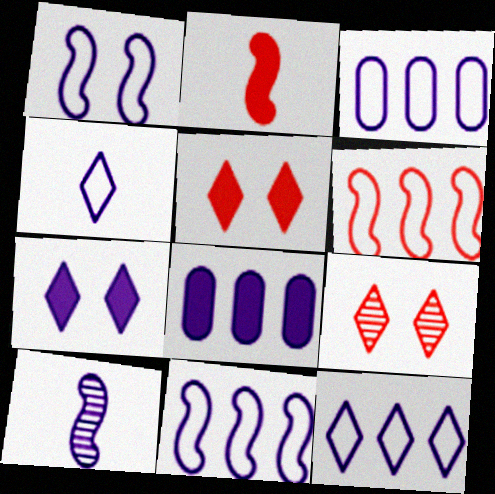[[1, 3, 4], 
[3, 7, 10], 
[3, 11, 12]]